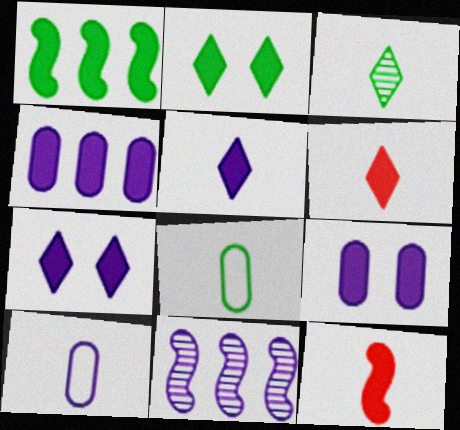[[1, 6, 9], 
[2, 4, 12], 
[3, 10, 12], 
[7, 10, 11]]